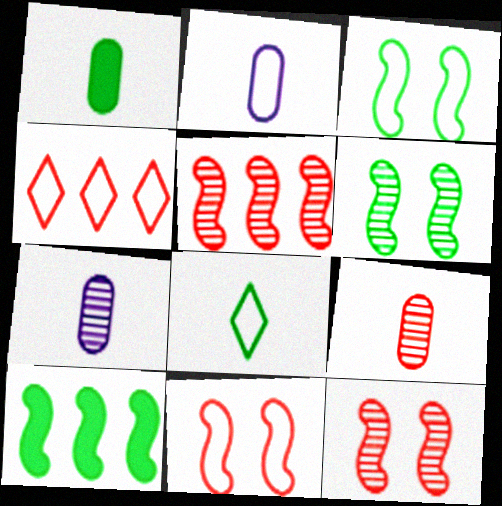[[1, 2, 9], 
[2, 3, 4]]